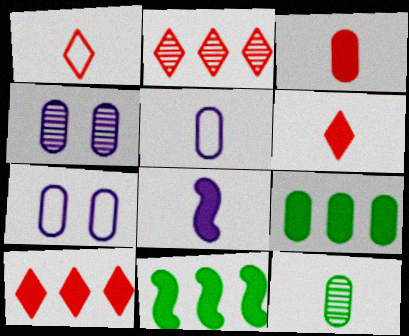[[1, 4, 11], 
[1, 8, 12], 
[3, 5, 12]]